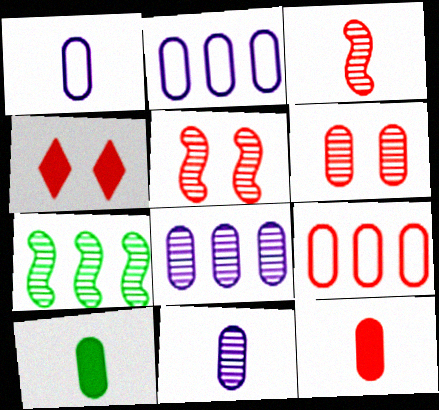[[1, 4, 7], 
[2, 6, 10], 
[3, 4, 9], 
[6, 9, 12]]